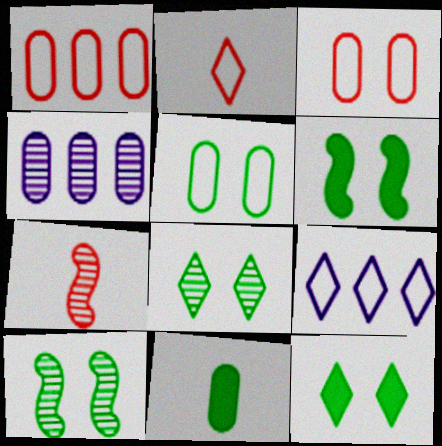[[2, 4, 6], 
[3, 4, 11], 
[4, 7, 8], 
[5, 6, 8], 
[5, 10, 12]]